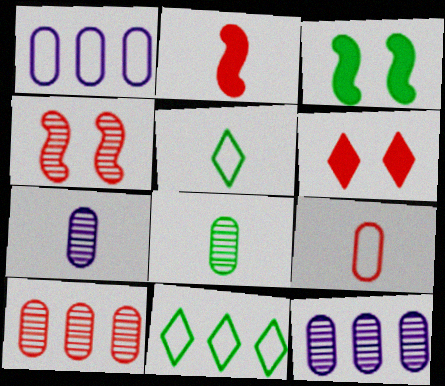[[2, 5, 7], 
[3, 8, 11]]